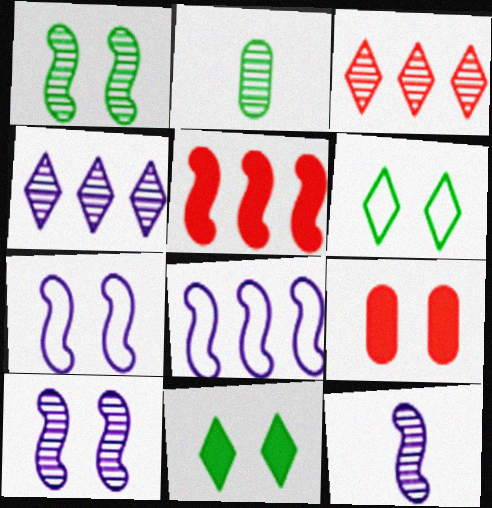[[2, 3, 10], 
[6, 9, 10]]